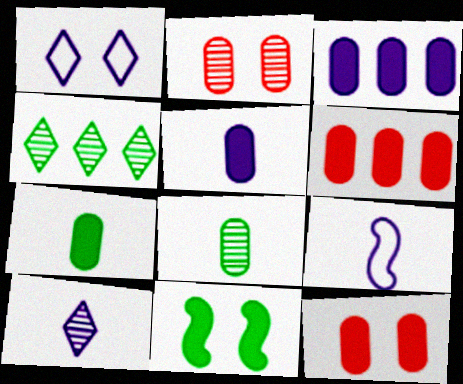[[1, 2, 11], 
[3, 7, 12], 
[4, 9, 12], 
[5, 9, 10]]